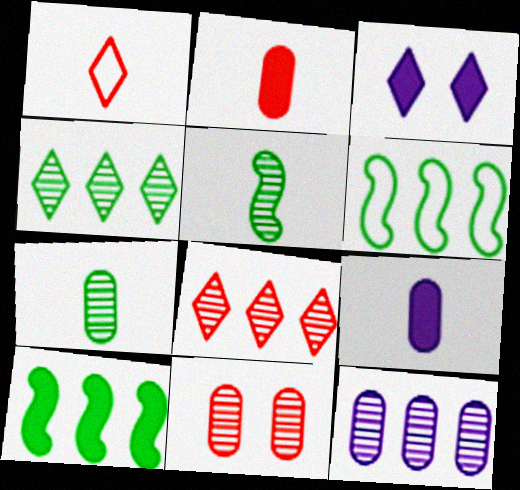[[1, 3, 4], 
[1, 5, 9], 
[2, 3, 10], 
[7, 11, 12]]